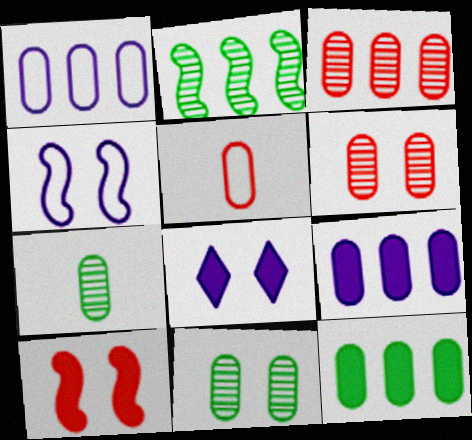[[1, 3, 12], 
[2, 5, 8], 
[5, 9, 11]]